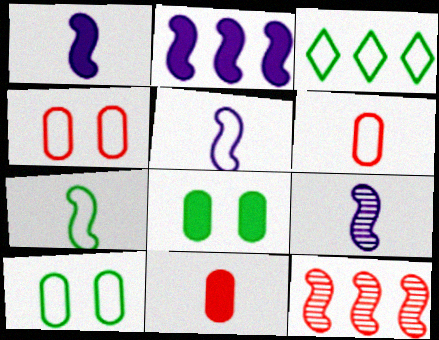[[1, 5, 9], 
[3, 4, 5], 
[3, 7, 10]]